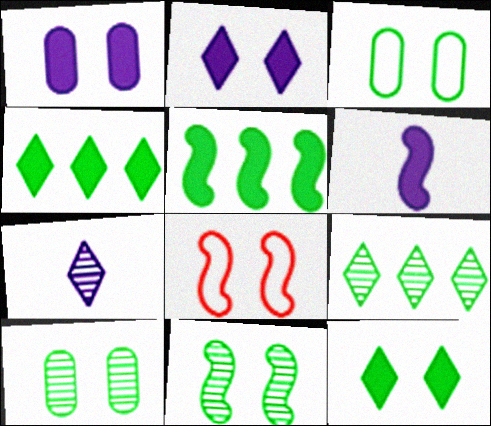[[2, 8, 10], 
[3, 11, 12]]